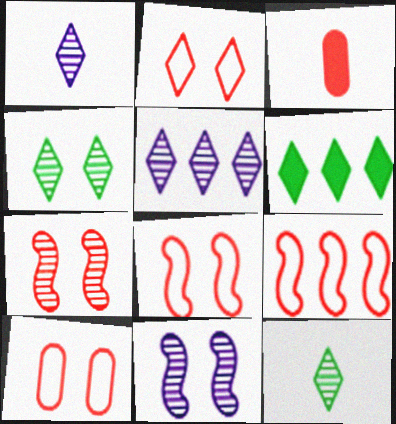[[1, 2, 6], 
[2, 8, 10]]